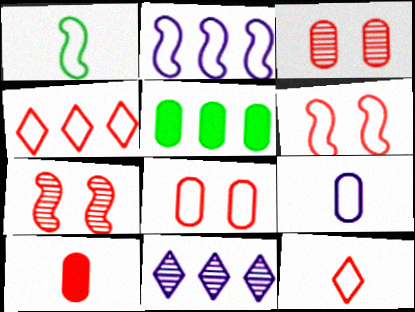[[1, 2, 6], 
[1, 9, 12], 
[3, 5, 9], 
[4, 7, 10]]